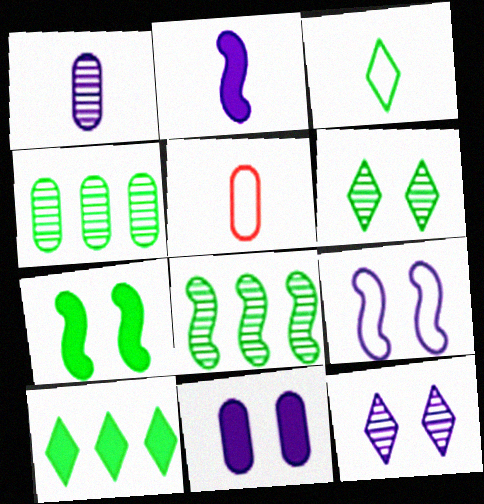[[3, 4, 7], 
[3, 6, 10], 
[4, 5, 11], 
[9, 11, 12]]